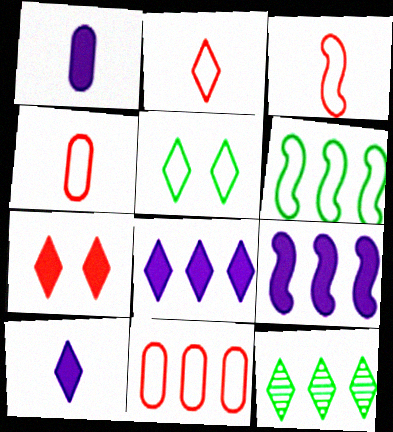[[2, 3, 4], 
[9, 11, 12]]